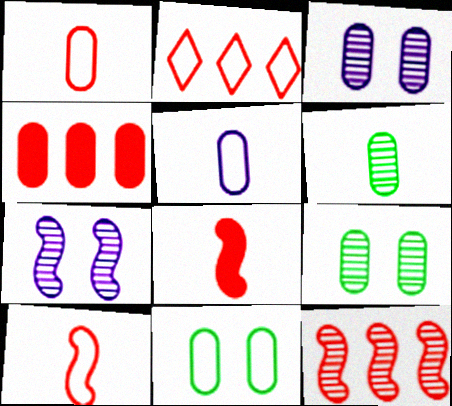[[2, 4, 12], 
[4, 5, 9]]